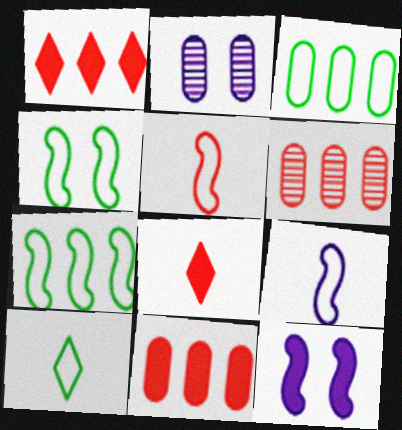[[2, 7, 8], 
[3, 4, 10], 
[6, 10, 12]]